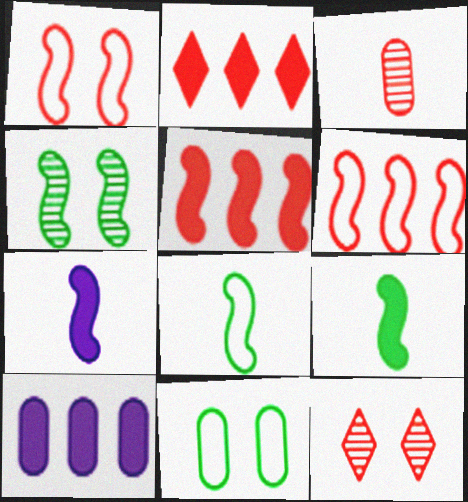[[1, 2, 3], 
[3, 10, 11], 
[4, 6, 7], 
[8, 10, 12]]